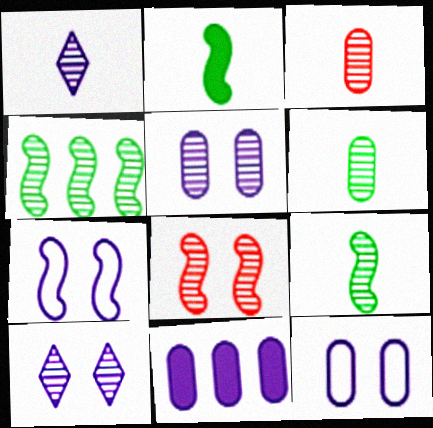[[1, 3, 9], 
[1, 7, 11], 
[3, 4, 10]]